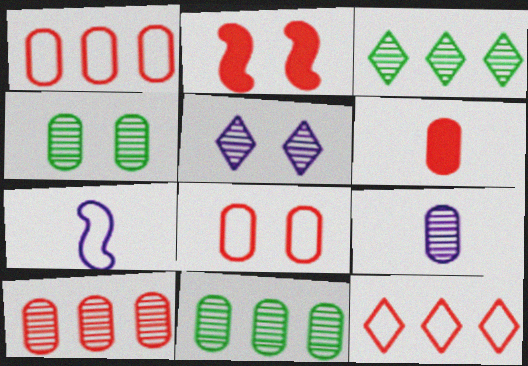[[4, 9, 10], 
[6, 8, 10]]